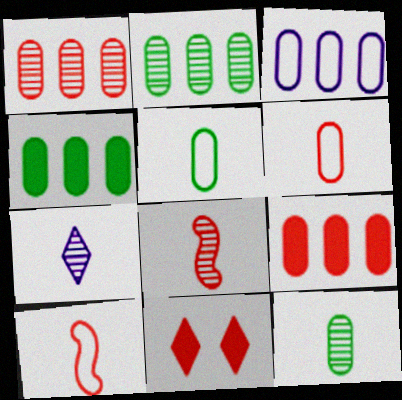[[1, 3, 4], 
[1, 10, 11], 
[2, 3, 9], 
[7, 8, 12]]